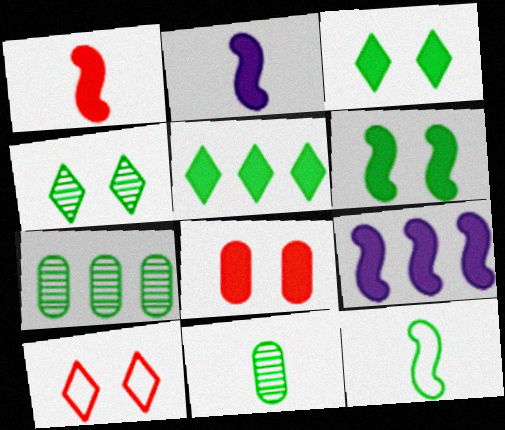[[1, 6, 9], 
[2, 5, 8], 
[2, 7, 10], 
[3, 7, 12], 
[9, 10, 11]]